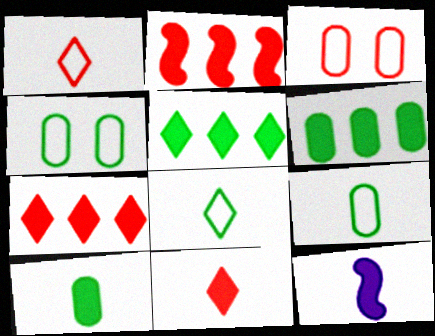[[10, 11, 12]]